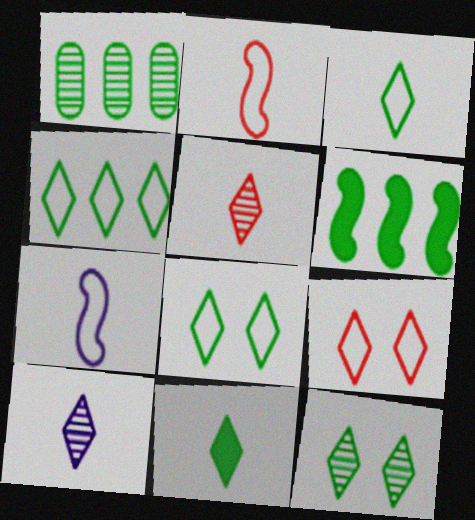[[1, 4, 6], 
[3, 4, 8], 
[4, 11, 12]]